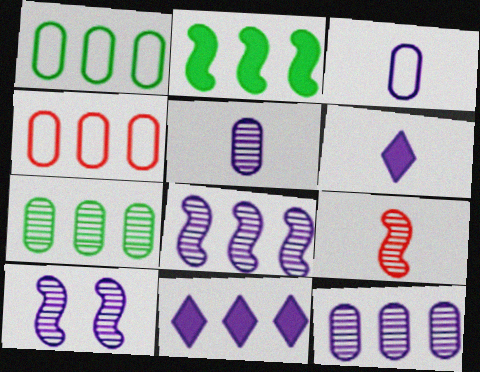[[3, 10, 11]]